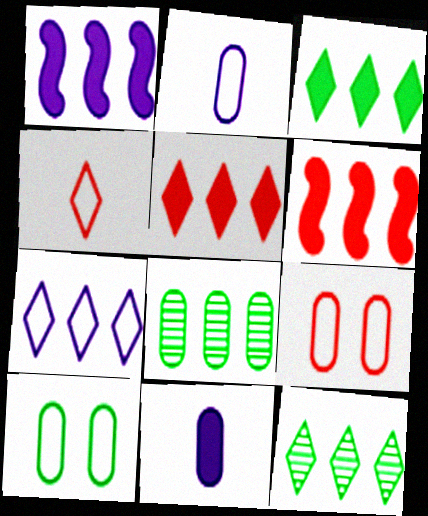[[5, 7, 12], 
[6, 7, 8], 
[8, 9, 11]]